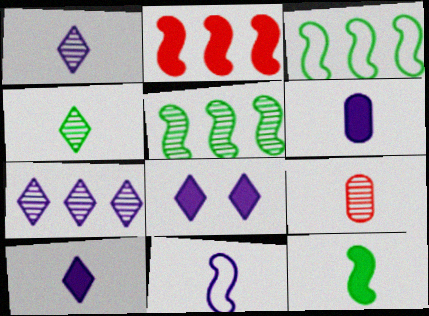[[1, 6, 11], 
[3, 8, 9]]